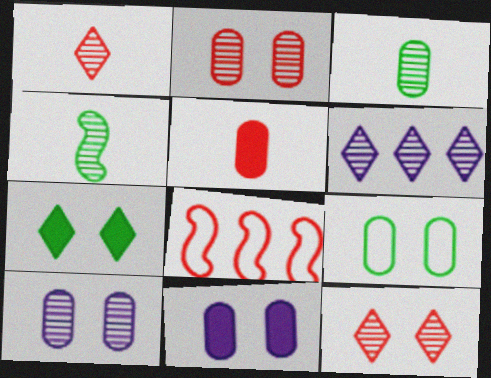[[2, 4, 6], 
[2, 9, 11], 
[5, 8, 12]]